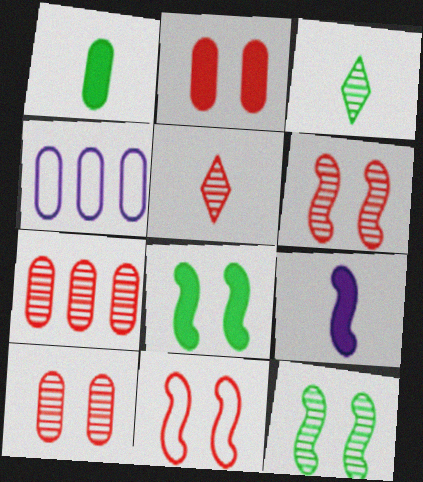[[1, 4, 10], 
[4, 5, 8], 
[5, 6, 7]]